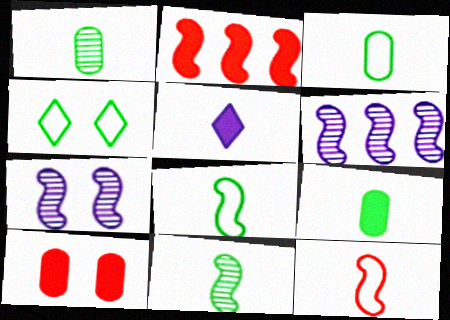[[1, 3, 9], 
[1, 5, 12], 
[2, 7, 8], 
[4, 7, 10]]